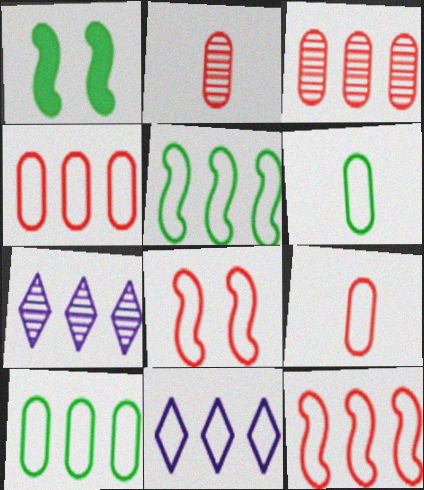[[1, 2, 11], 
[1, 7, 9], 
[4, 5, 11], 
[6, 8, 11], 
[10, 11, 12]]